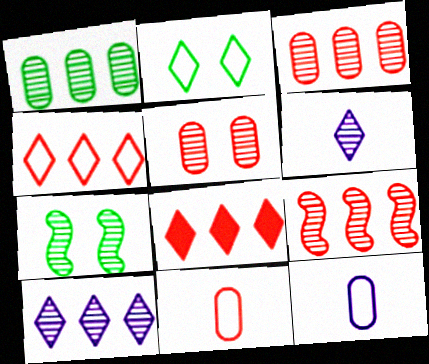[[1, 9, 10], 
[2, 6, 8], 
[3, 6, 7], 
[7, 8, 12]]